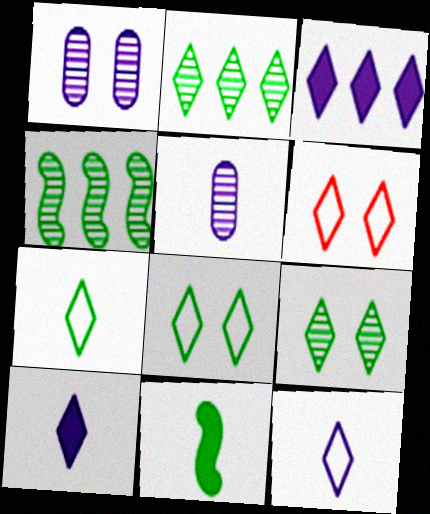[[2, 6, 10]]